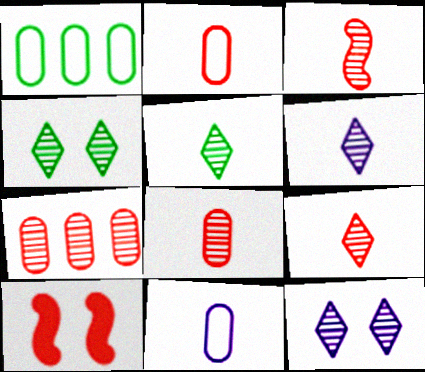[[1, 6, 10], 
[3, 8, 9], 
[5, 6, 9]]